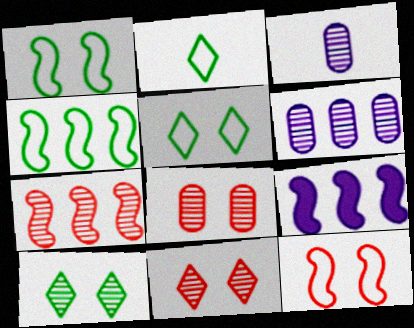[[2, 8, 9], 
[3, 7, 10], 
[4, 7, 9]]